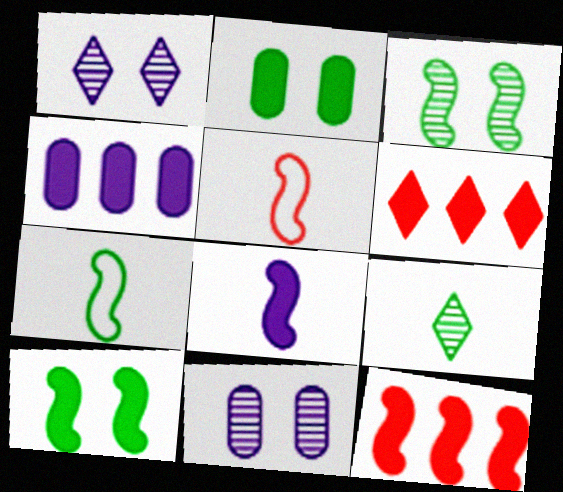[[2, 6, 8], 
[6, 7, 11], 
[8, 10, 12]]